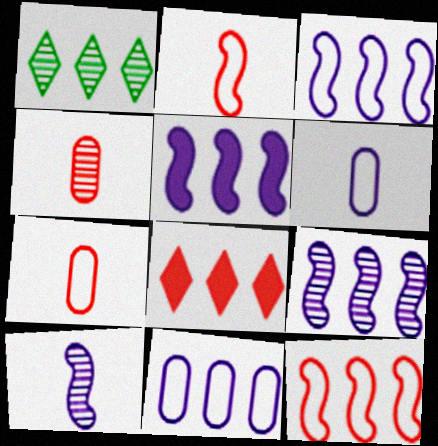[[3, 5, 9]]